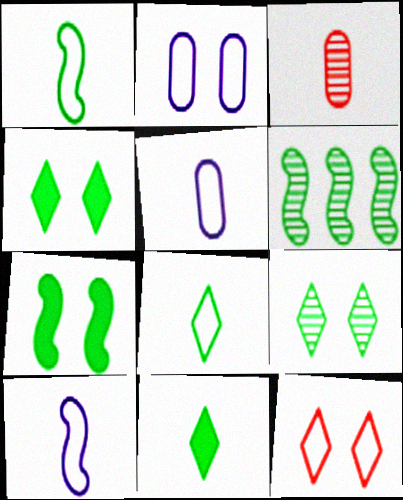[[1, 6, 7], 
[3, 10, 11]]